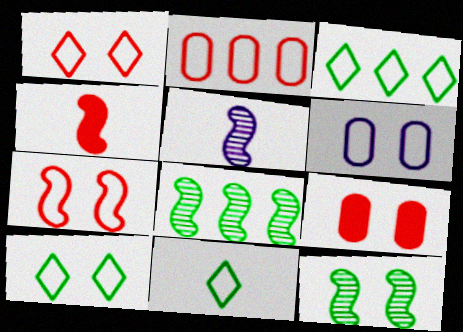[[3, 5, 9], 
[3, 10, 11], 
[6, 7, 10]]